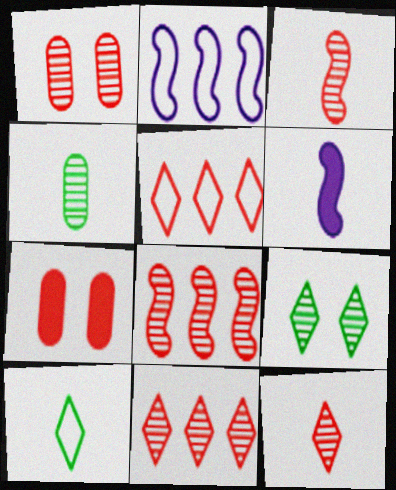[[1, 3, 11], 
[1, 8, 12], 
[3, 5, 7]]